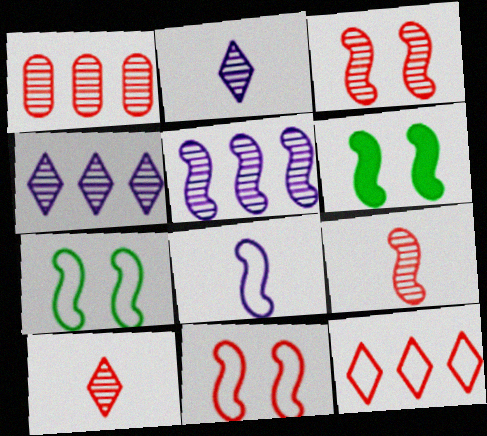[[1, 3, 10]]